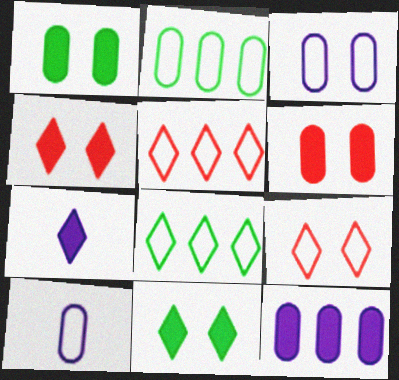[]